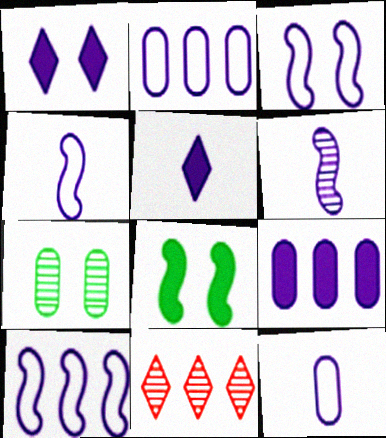[[1, 2, 6], 
[3, 4, 10], 
[5, 6, 12], 
[6, 7, 11], 
[8, 11, 12]]